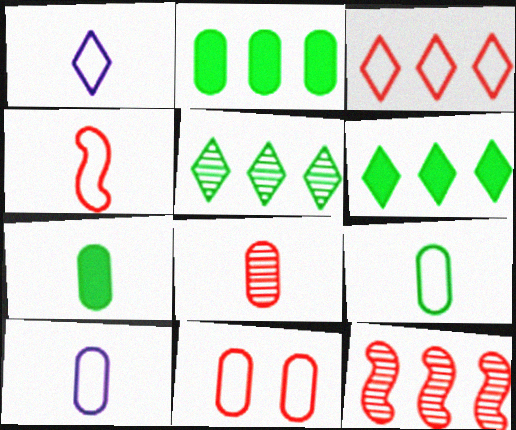[[1, 4, 9], 
[3, 4, 11], 
[7, 8, 10]]